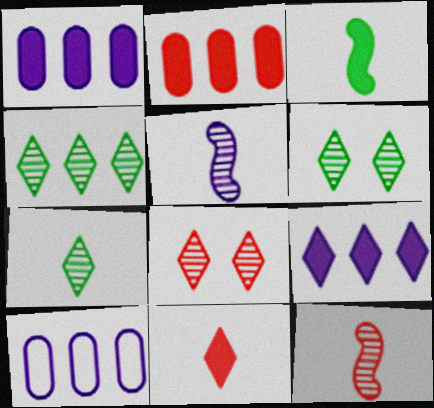[[3, 8, 10], 
[4, 6, 7]]